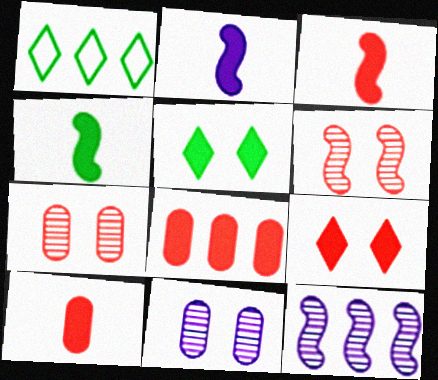[[1, 2, 7], 
[1, 3, 11], 
[1, 8, 12], 
[2, 3, 4], 
[2, 5, 8], 
[3, 8, 9]]